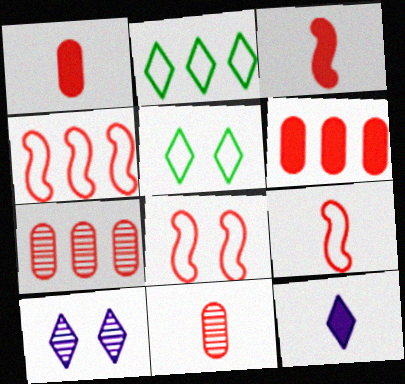[[4, 8, 9]]